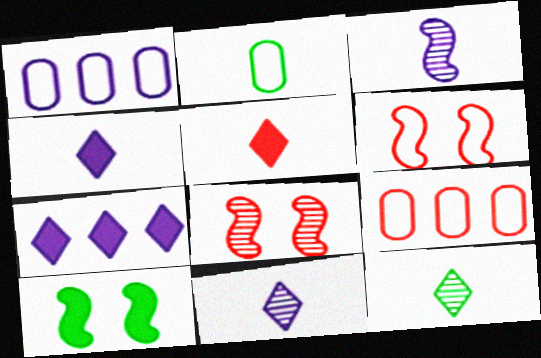[[2, 3, 5], 
[2, 7, 8], 
[5, 8, 9], 
[9, 10, 11]]